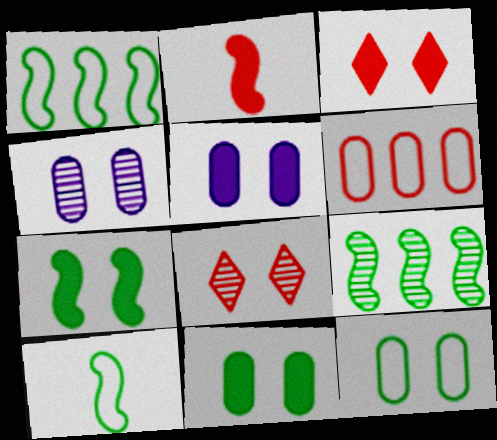[[2, 6, 8], 
[3, 5, 7], 
[7, 9, 10]]